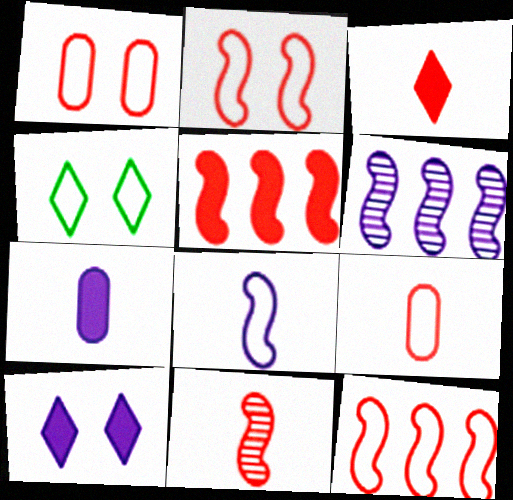[[2, 5, 11], 
[3, 9, 11]]